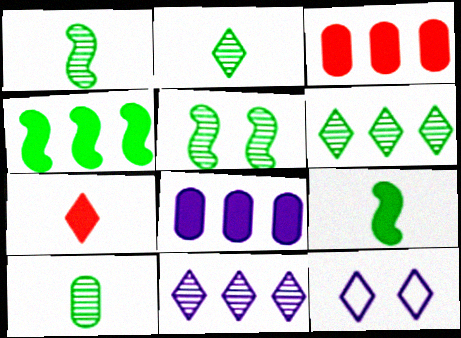[[1, 2, 10], 
[1, 3, 12], 
[5, 6, 10], 
[6, 7, 12]]